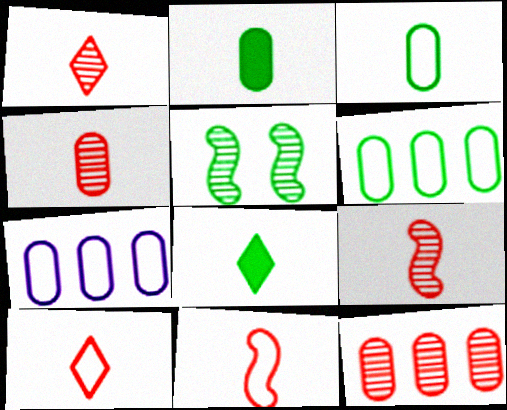[[1, 4, 9], 
[5, 6, 8]]